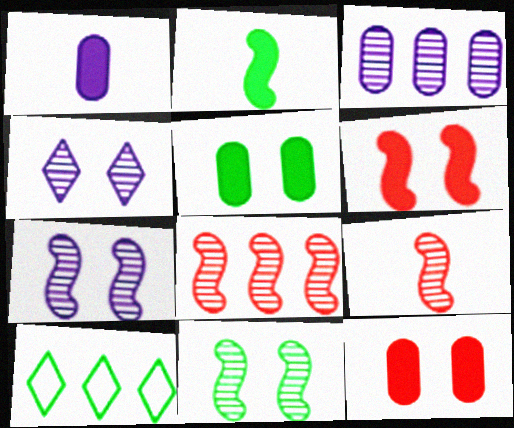[]